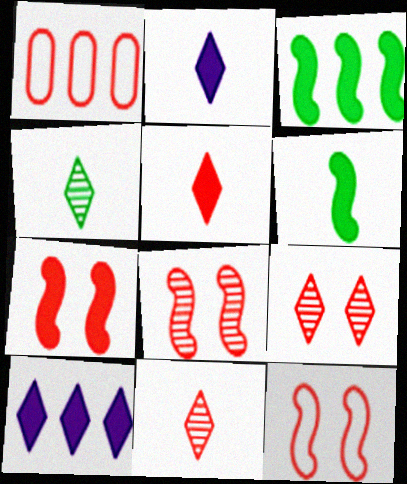[[1, 5, 8], 
[1, 7, 11], 
[7, 8, 12]]